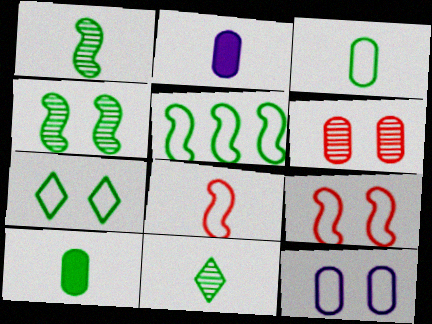[[2, 8, 11], 
[3, 5, 7], 
[7, 9, 12]]